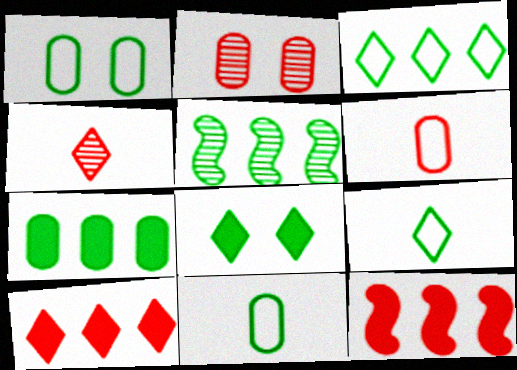[[3, 5, 7], 
[5, 8, 11]]